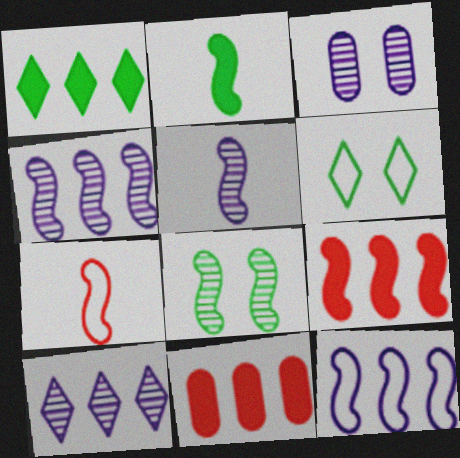[[1, 3, 7], 
[2, 5, 7], 
[3, 5, 10], 
[5, 6, 11]]